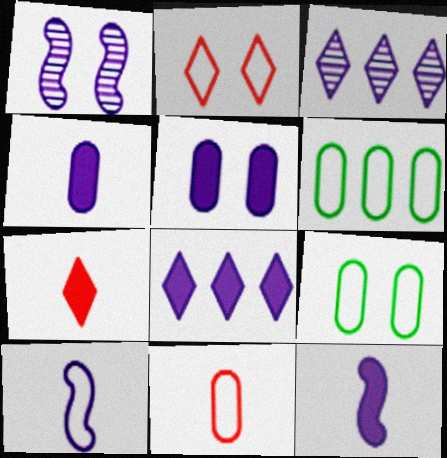[[1, 6, 7], 
[2, 6, 10], 
[3, 5, 10], 
[5, 8, 12]]